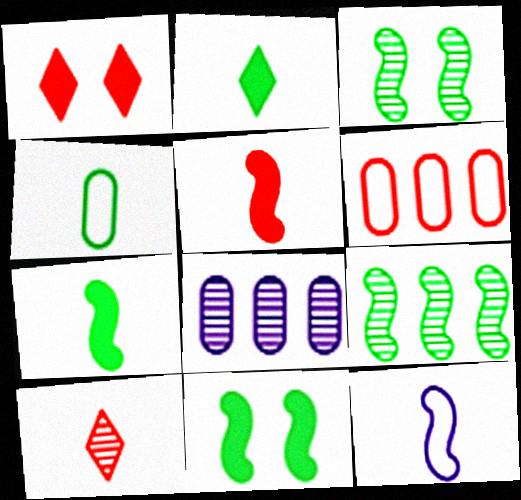[[3, 8, 10]]